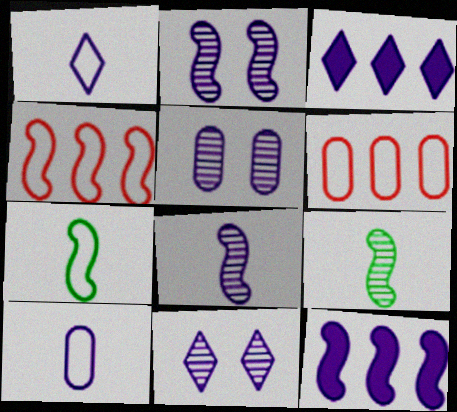[[1, 3, 11], 
[1, 5, 12], 
[2, 3, 10], 
[2, 5, 11], 
[10, 11, 12]]